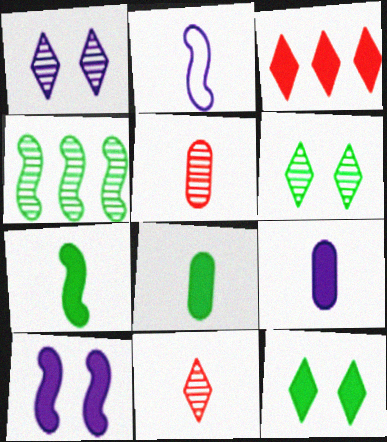[[1, 4, 5], 
[2, 8, 11], 
[3, 8, 10]]